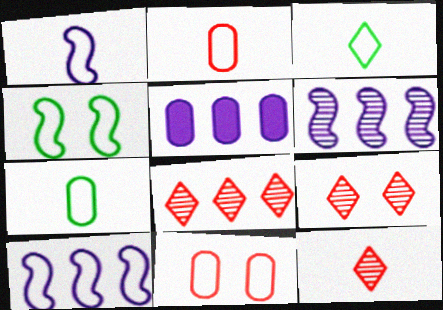[[1, 2, 3], 
[3, 10, 11], 
[4, 5, 12], 
[8, 9, 12]]